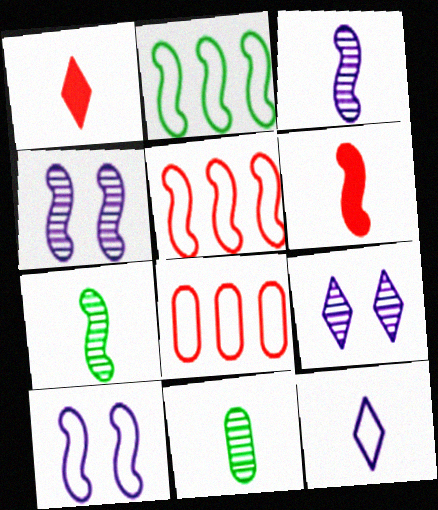[[2, 4, 6], 
[6, 11, 12]]